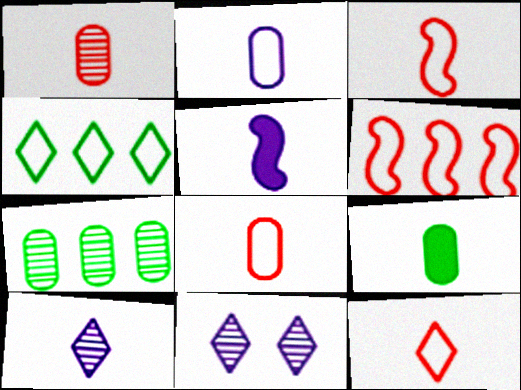[[1, 2, 9], 
[2, 5, 10], 
[3, 8, 12], 
[3, 9, 10], 
[6, 9, 11]]